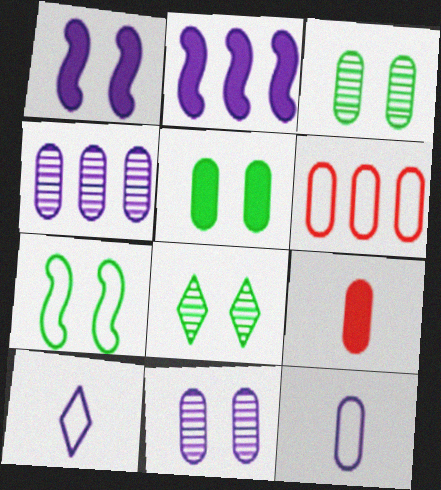[[1, 4, 10], 
[2, 10, 11], 
[5, 7, 8], 
[6, 7, 10]]